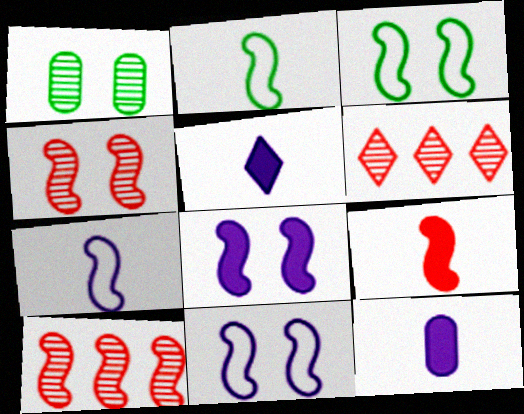[[2, 8, 10], 
[3, 4, 8], 
[3, 6, 12]]